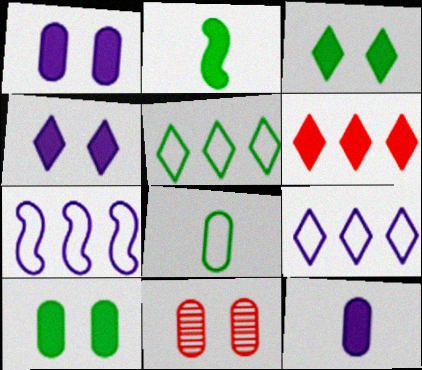[[1, 2, 6], 
[2, 9, 11]]